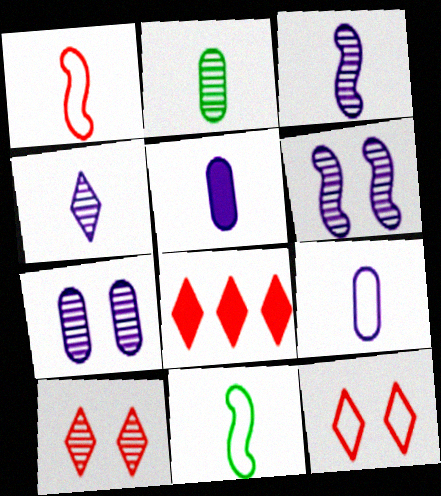[[7, 8, 11]]